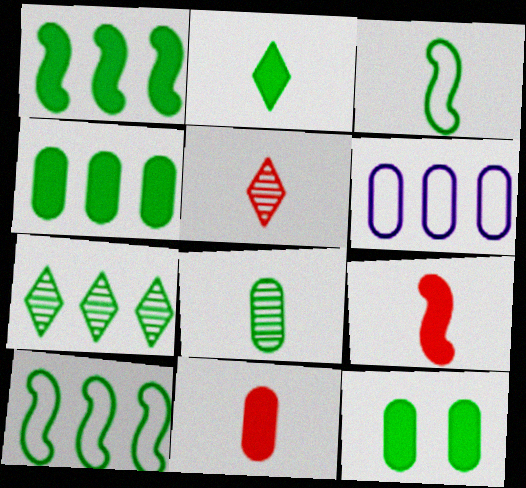[[1, 2, 12], 
[2, 3, 8], 
[3, 7, 12], 
[4, 7, 10]]